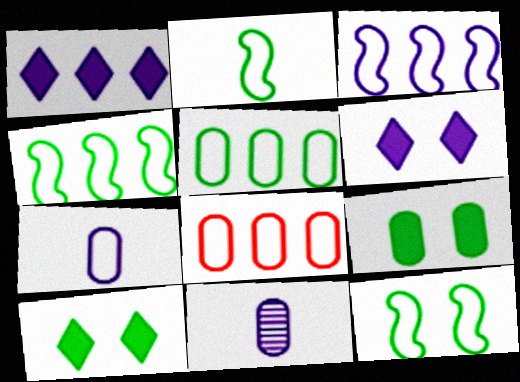[[2, 4, 12], 
[3, 6, 11], 
[8, 9, 11]]